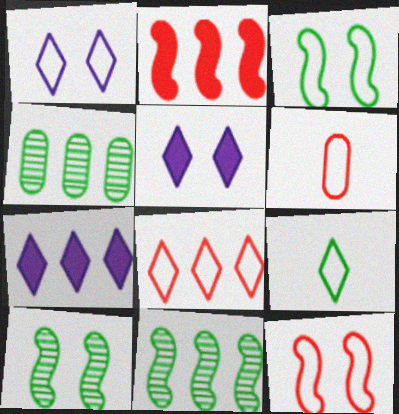[[1, 8, 9], 
[5, 6, 11], 
[6, 7, 10], 
[6, 8, 12]]